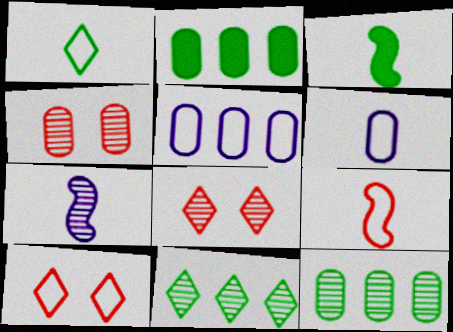[[1, 6, 9], 
[2, 4, 6], 
[2, 7, 10], 
[3, 5, 8], 
[3, 7, 9], 
[4, 7, 11], 
[7, 8, 12]]